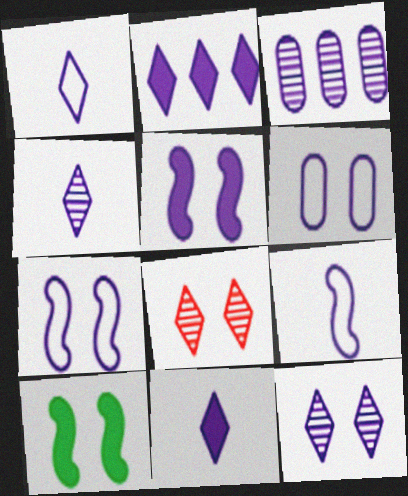[[1, 2, 12], 
[1, 3, 5], 
[1, 4, 11], 
[3, 7, 11], 
[5, 6, 12], 
[6, 8, 10]]